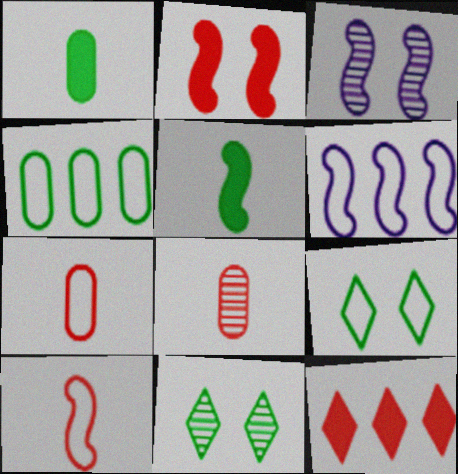[[4, 5, 11], 
[6, 7, 9]]